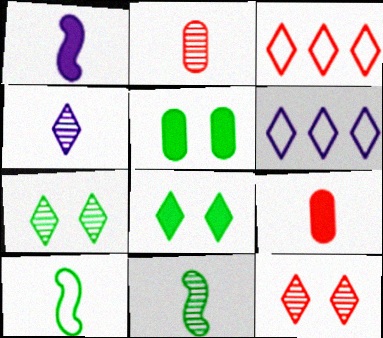[[2, 4, 11], 
[3, 4, 8], 
[4, 9, 10]]